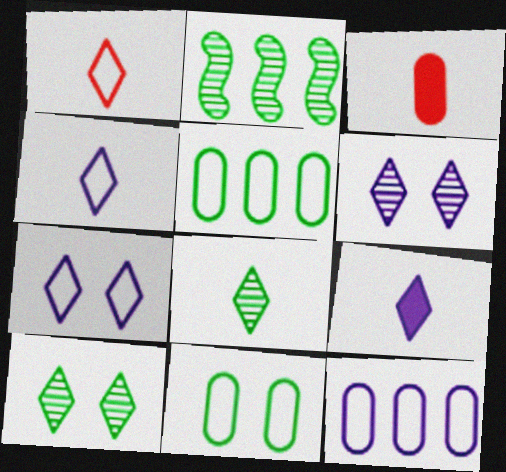[[1, 8, 9], 
[2, 3, 7]]